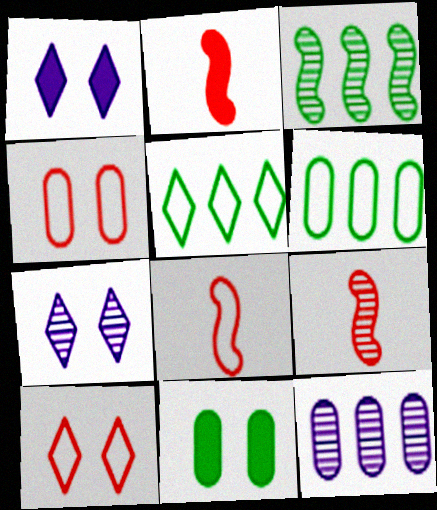[[1, 6, 9], 
[2, 6, 7], 
[2, 8, 9]]